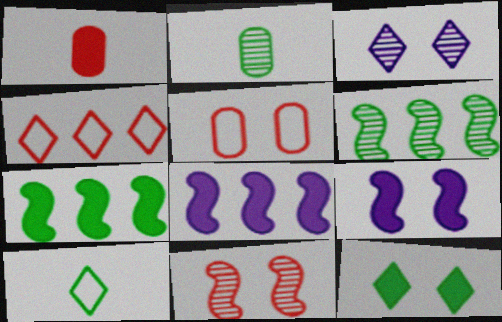[[1, 4, 11], 
[1, 8, 12], 
[2, 4, 9]]